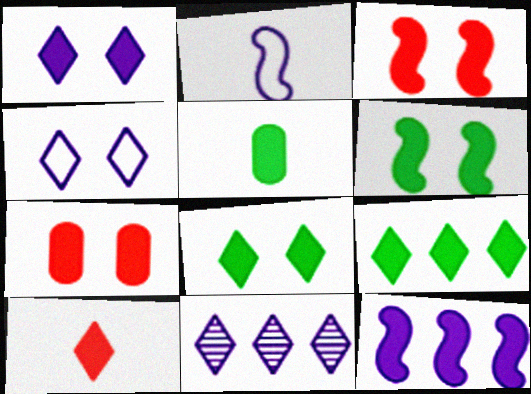[[1, 6, 7], 
[1, 9, 10], 
[5, 6, 9]]